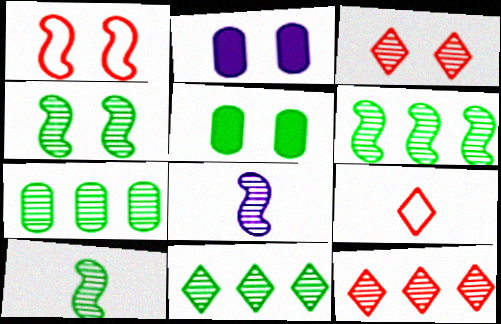[[2, 6, 9], 
[3, 7, 8], 
[4, 6, 10], 
[6, 7, 11]]